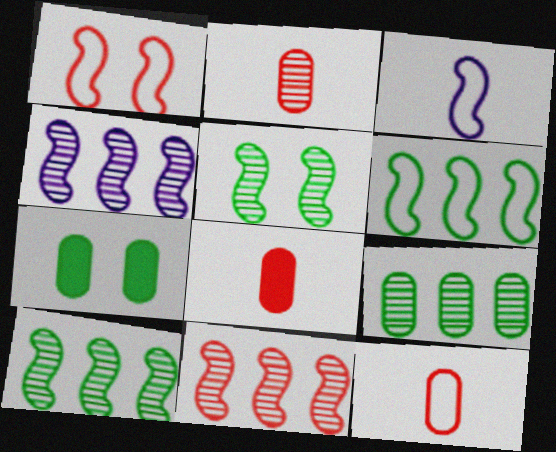[[1, 3, 6], 
[2, 8, 12], 
[4, 10, 11]]